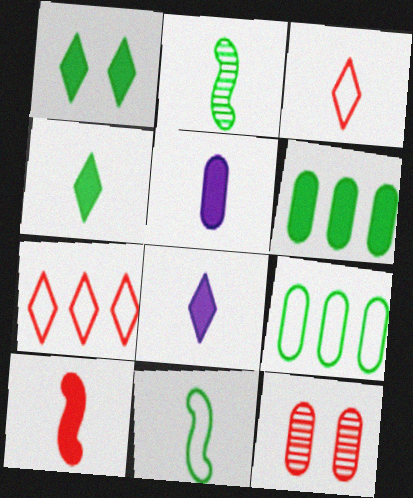[[1, 2, 9], 
[2, 3, 5], 
[4, 5, 10], 
[5, 9, 12], 
[7, 10, 12]]